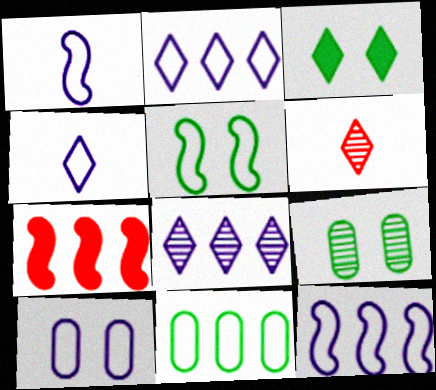[[1, 2, 10], 
[2, 3, 6], 
[3, 5, 9], 
[4, 7, 9], 
[4, 10, 12], 
[7, 8, 11]]